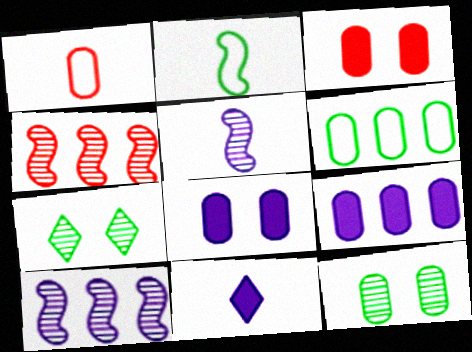[[1, 9, 12]]